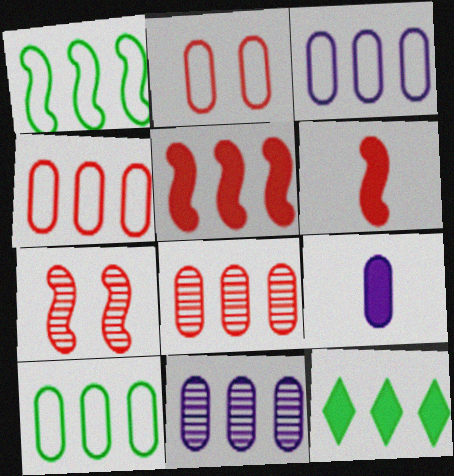[[3, 4, 10]]